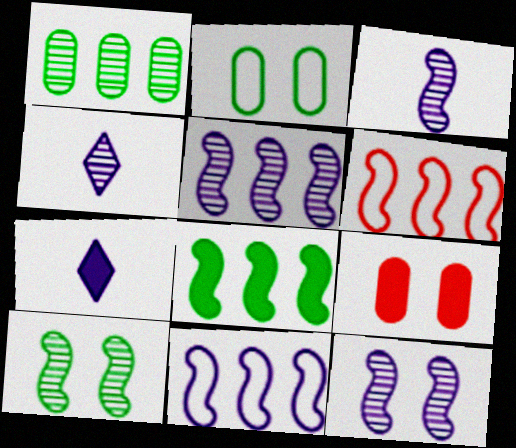[[3, 5, 12], 
[5, 6, 8], 
[7, 8, 9]]